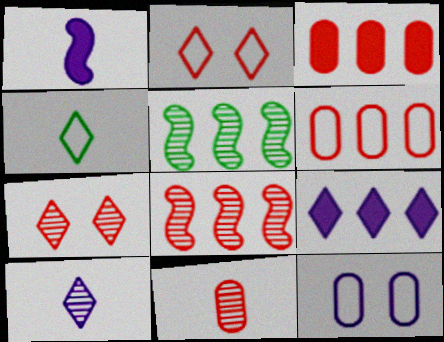[[1, 4, 11], 
[4, 7, 9], 
[5, 6, 9], 
[7, 8, 11]]